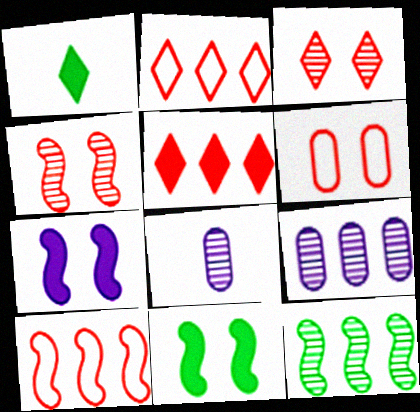[[2, 8, 11], 
[3, 8, 12]]